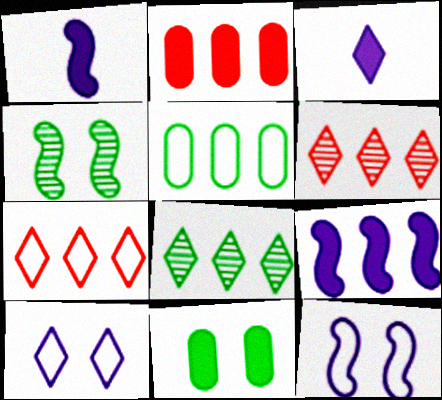[[5, 6, 9]]